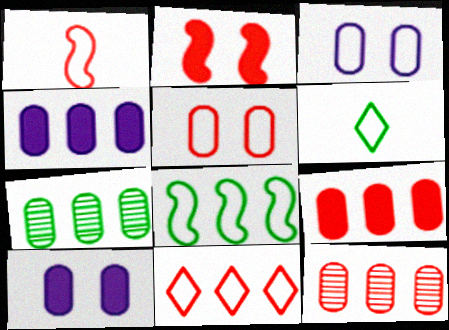[[1, 5, 11]]